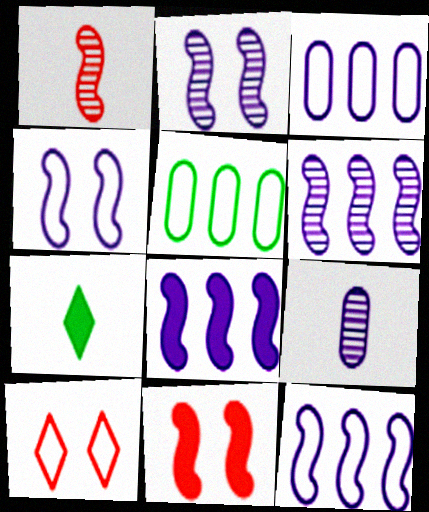[[6, 8, 12]]